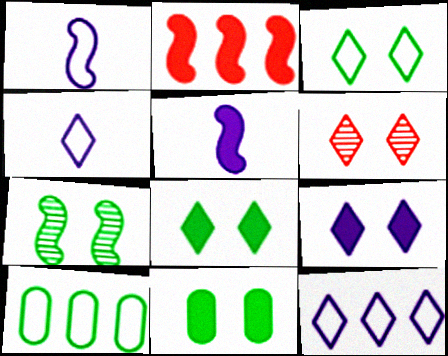[[1, 2, 7], 
[3, 6, 9], 
[3, 7, 11], 
[5, 6, 10]]